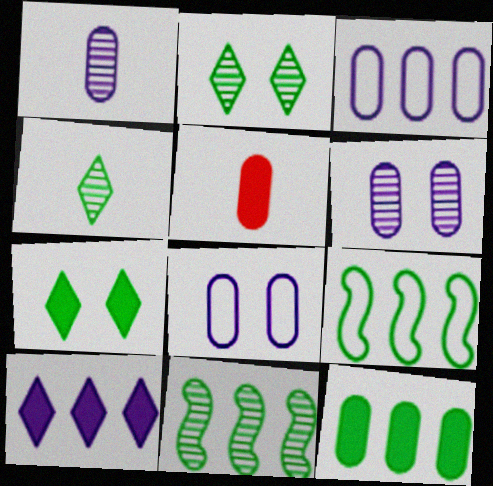[]